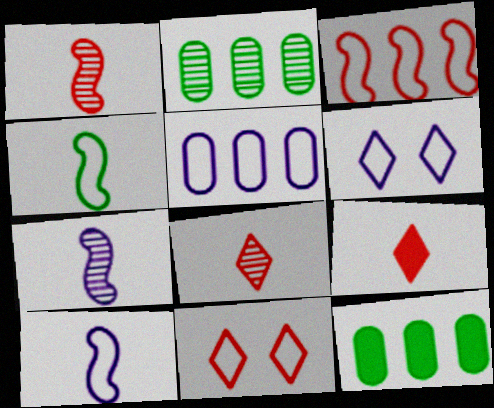[[1, 6, 12], 
[4, 5, 11], 
[5, 6, 10], 
[7, 11, 12]]